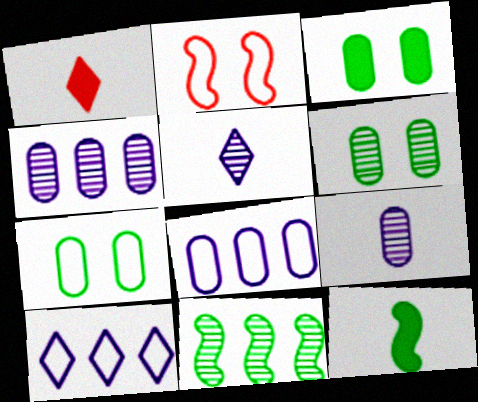[[3, 6, 7]]